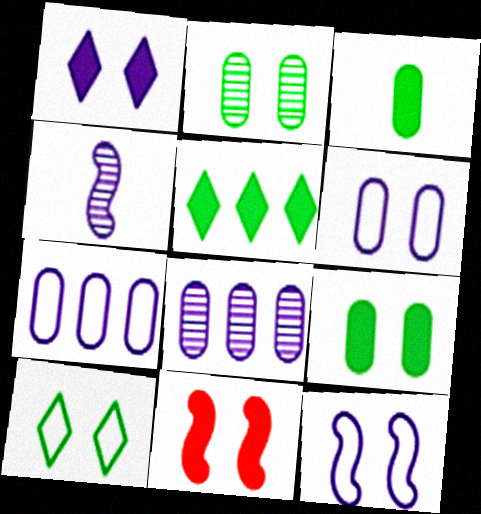[[1, 4, 7], 
[1, 9, 11]]